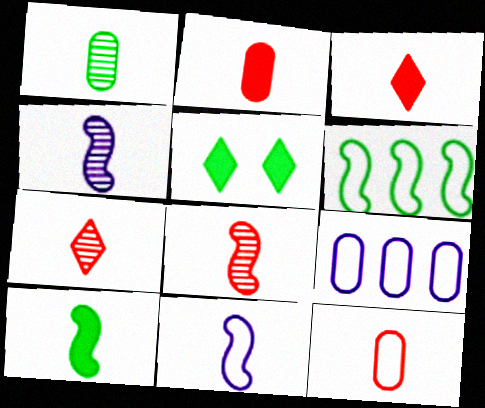[[1, 3, 11], 
[1, 4, 7], 
[1, 5, 6], 
[3, 8, 12], 
[5, 8, 9], 
[8, 10, 11]]